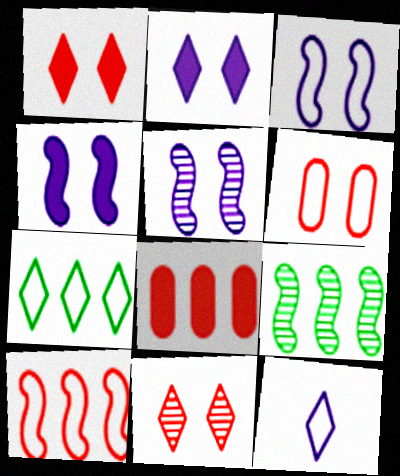[[3, 4, 5]]